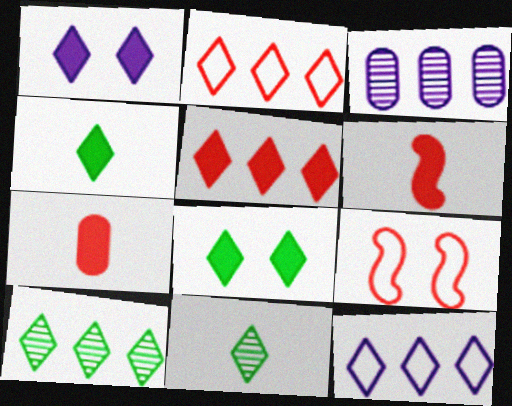[[1, 2, 11], 
[1, 4, 5], 
[3, 4, 9], 
[5, 10, 12]]